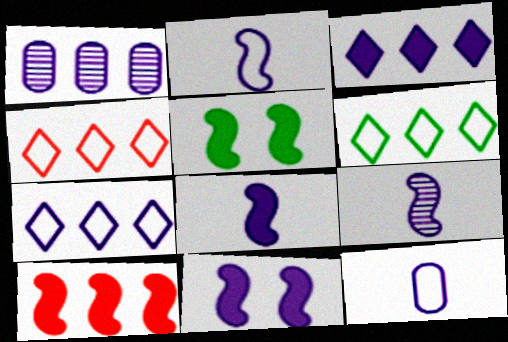[[1, 6, 10], 
[2, 8, 9], 
[4, 6, 7], 
[5, 8, 10]]